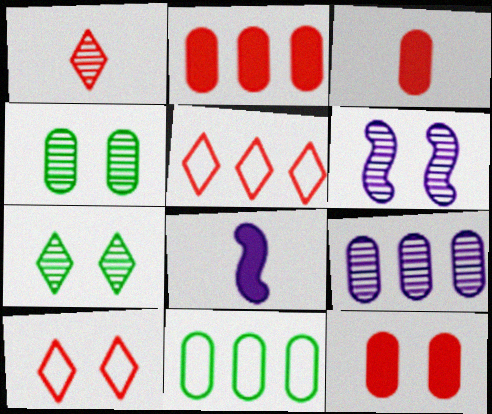[[2, 3, 12], 
[2, 9, 11], 
[4, 5, 8]]